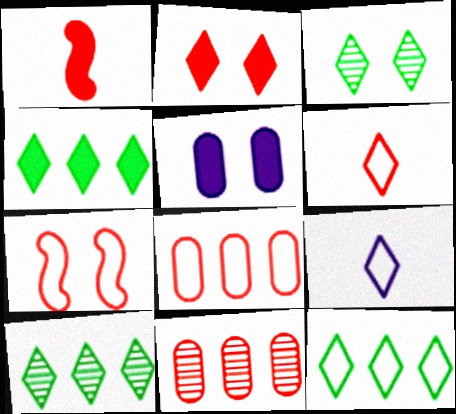[[1, 4, 5], 
[2, 9, 10], 
[3, 5, 7], 
[4, 10, 12], 
[6, 7, 8]]